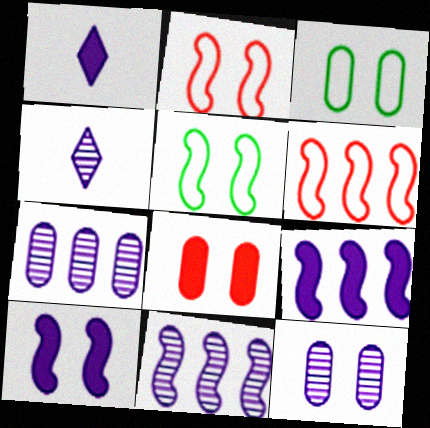[[3, 8, 12], 
[4, 11, 12]]